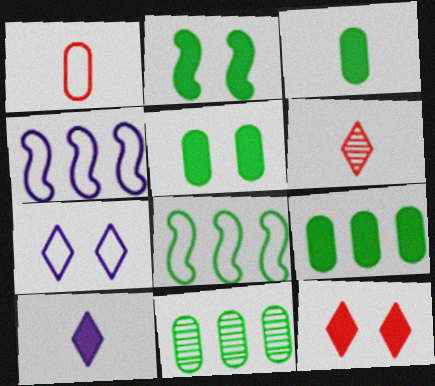[[1, 7, 8], 
[3, 5, 9], 
[4, 5, 6]]